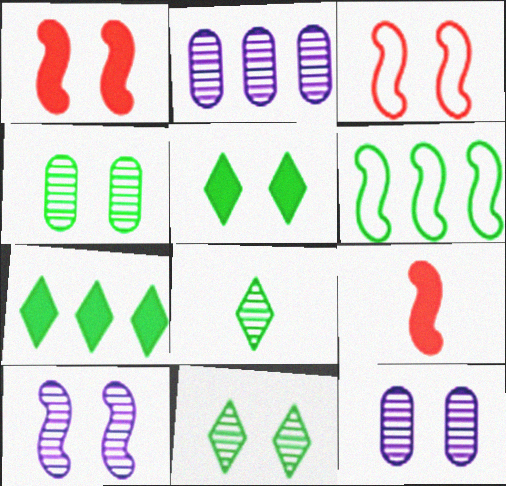[[3, 5, 12], 
[6, 9, 10]]